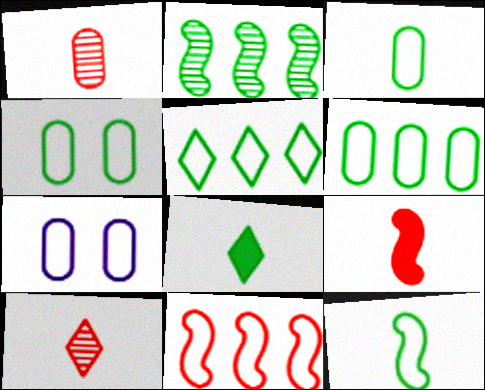[[2, 4, 8], 
[3, 4, 6], 
[4, 5, 12]]